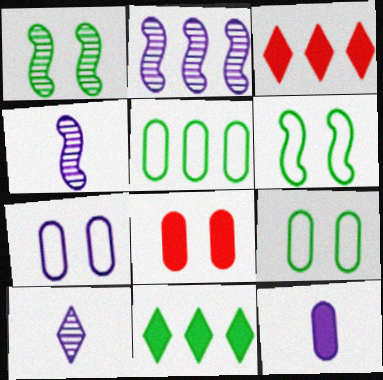[[2, 3, 5], 
[3, 4, 9]]